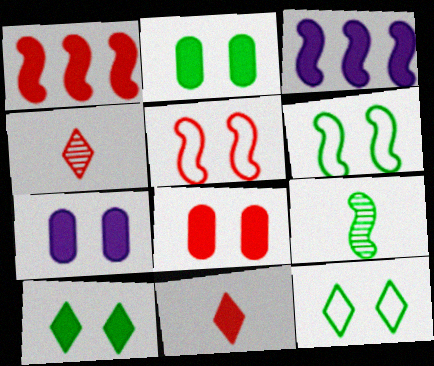[[1, 8, 11], 
[2, 3, 11], 
[2, 7, 8], 
[3, 5, 9]]